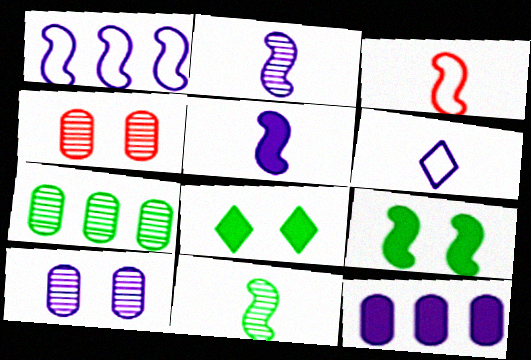[[3, 5, 11]]